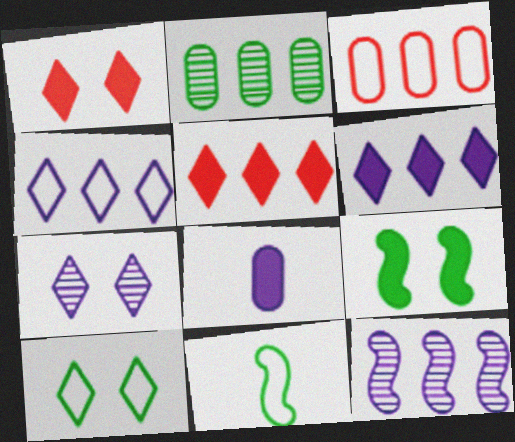[[1, 7, 10], 
[5, 8, 9]]